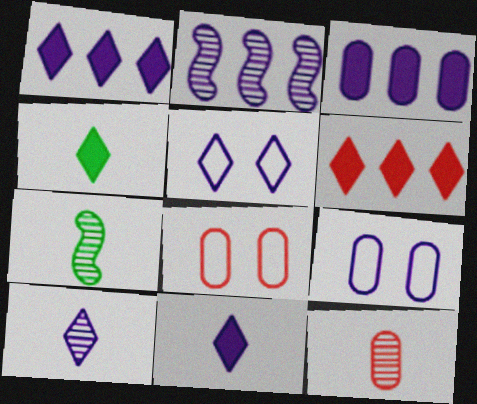[[1, 5, 10], 
[1, 7, 8], 
[2, 4, 8], 
[2, 9, 11], 
[6, 7, 9], 
[7, 10, 12]]